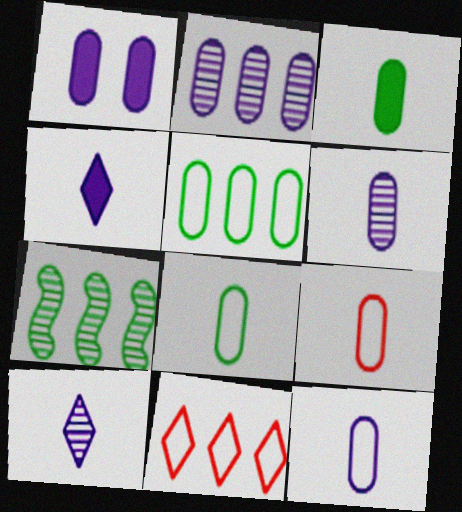[[1, 2, 12], 
[3, 6, 9], 
[8, 9, 12]]